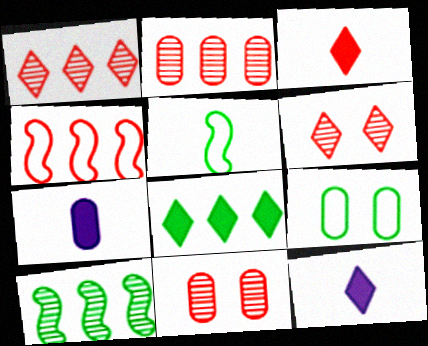[[2, 7, 9], 
[3, 4, 11]]